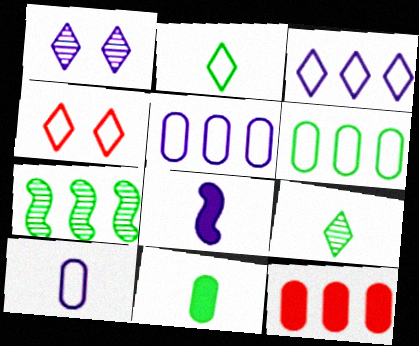[[1, 5, 8], 
[2, 3, 4], 
[3, 7, 12]]